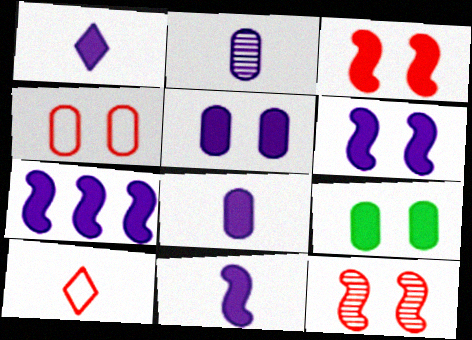[[1, 5, 7], 
[1, 8, 11], 
[6, 7, 11]]